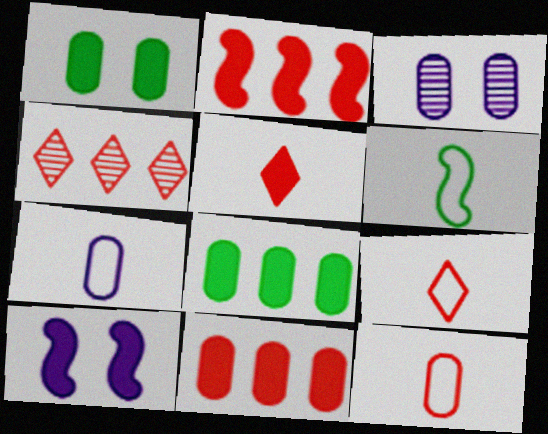[[3, 8, 12], 
[5, 8, 10], 
[6, 7, 9]]